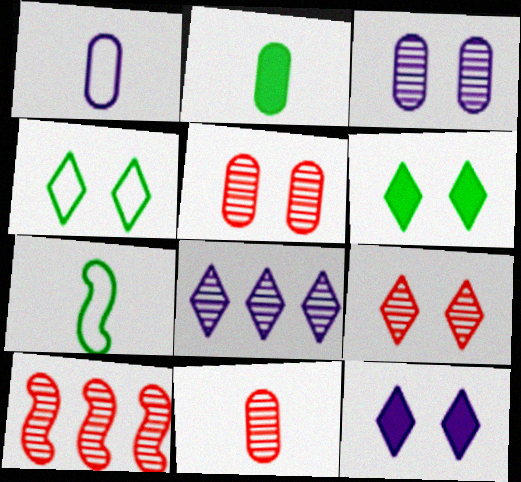[[1, 2, 11], 
[1, 6, 10], 
[4, 9, 12], 
[9, 10, 11]]